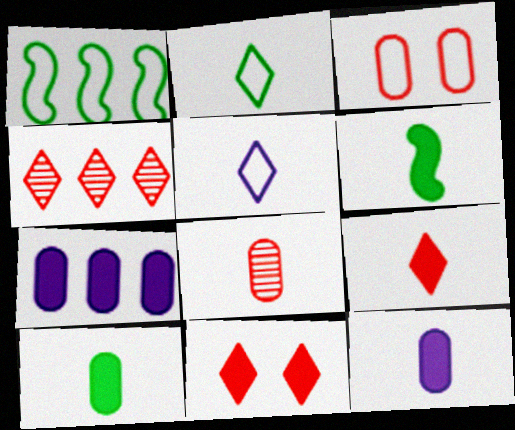[[1, 3, 5], 
[1, 4, 7], 
[5, 6, 8], 
[6, 7, 11], 
[6, 9, 12]]